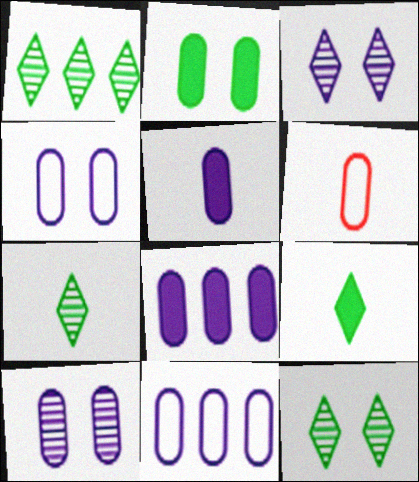[[1, 7, 12], 
[5, 10, 11]]